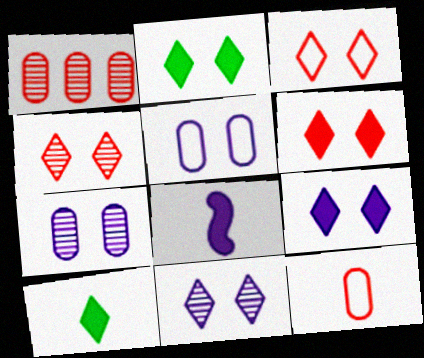[[2, 3, 11], 
[2, 6, 9], 
[3, 4, 6]]